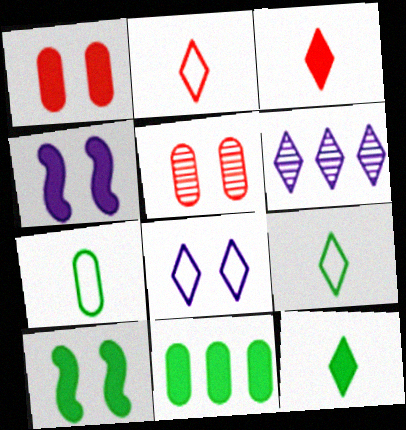[[3, 4, 11], 
[5, 8, 10], 
[10, 11, 12]]